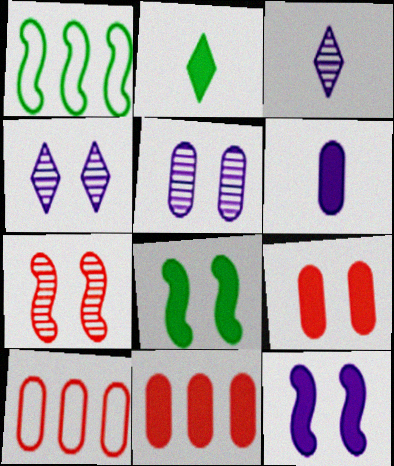[[1, 3, 9], 
[2, 11, 12], 
[3, 8, 10]]